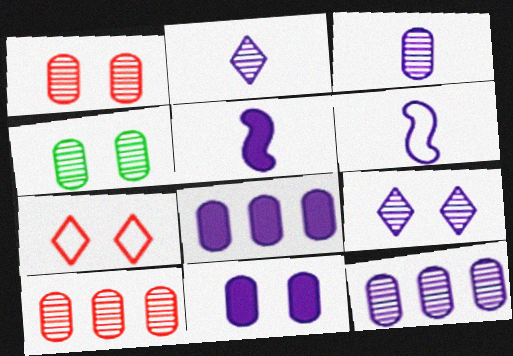[[3, 4, 10], 
[6, 8, 9]]